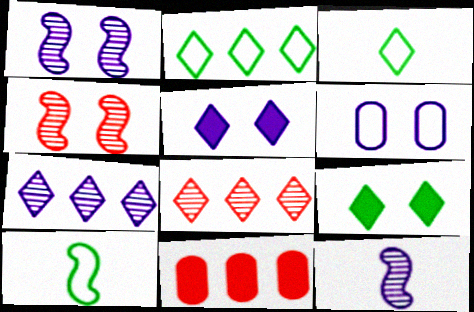[[1, 3, 11], 
[1, 5, 6], 
[3, 5, 8], 
[4, 6, 9]]